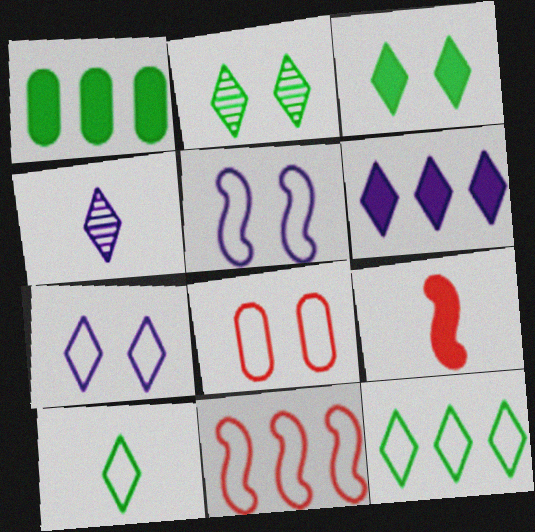[[4, 6, 7]]